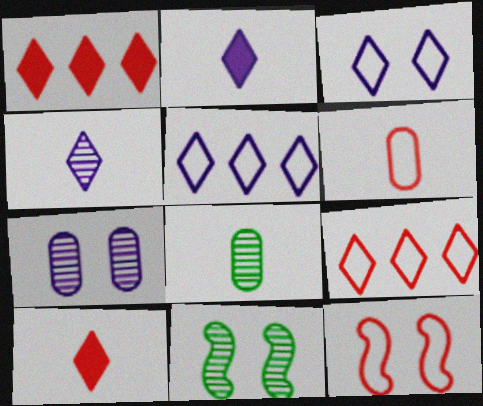[[6, 9, 12]]